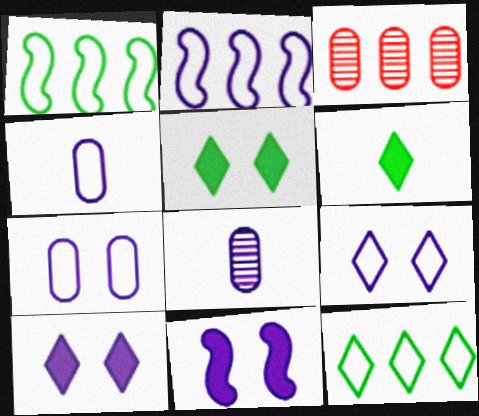[[2, 4, 9], 
[2, 8, 10]]